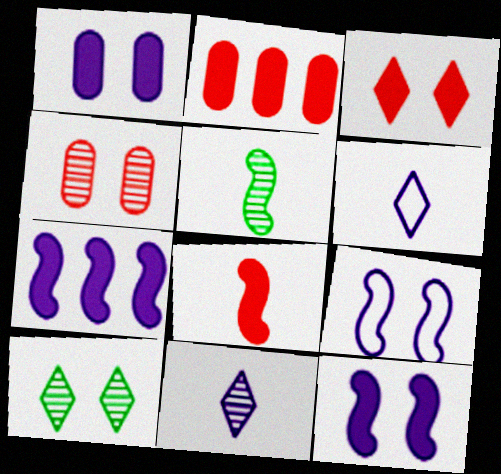[[2, 3, 8]]